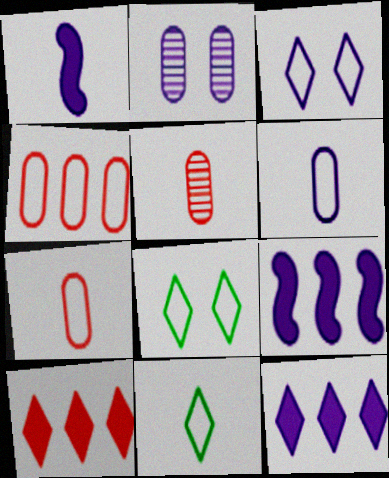[[1, 5, 11], 
[5, 8, 9]]